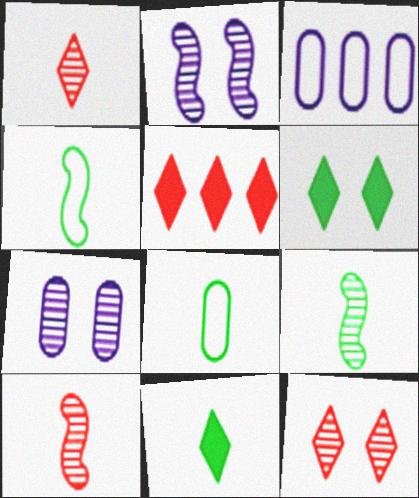[[2, 5, 8], 
[3, 6, 10], 
[4, 5, 7], 
[8, 9, 11]]